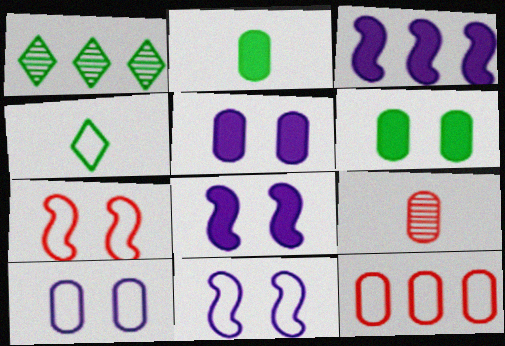[[1, 3, 12], 
[4, 11, 12]]